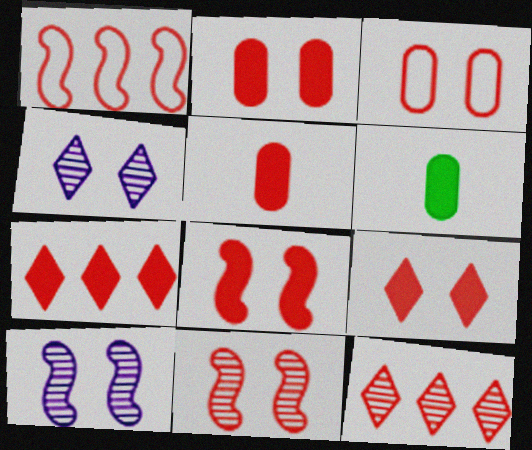[[1, 4, 6], 
[2, 8, 9], 
[3, 9, 11], 
[5, 7, 8]]